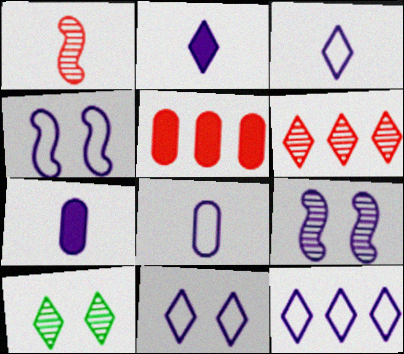[[3, 11, 12], 
[4, 8, 12], 
[7, 9, 12]]